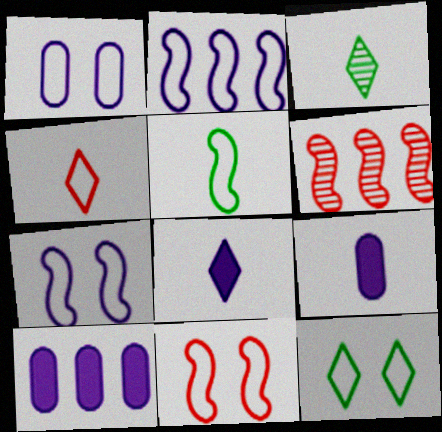[[1, 11, 12], 
[2, 5, 11], 
[3, 4, 8], 
[3, 10, 11], 
[6, 9, 12]]